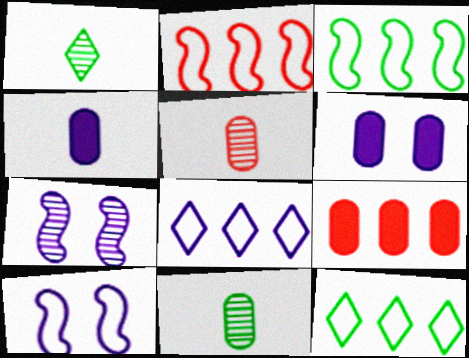[[1, 2, 6], 
[1, 9, 10], 
[4, 7, 8]]